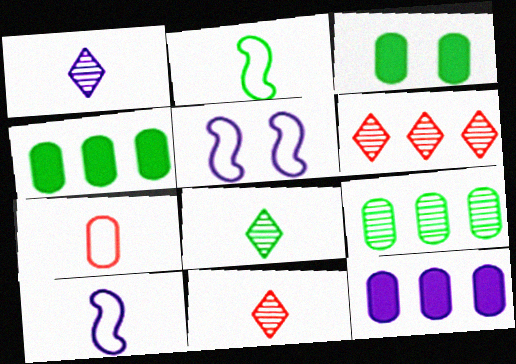[[1, 5, 12], 
[1, 8, 11], 
[3, 6, 10], 
[4, 5, 11]]